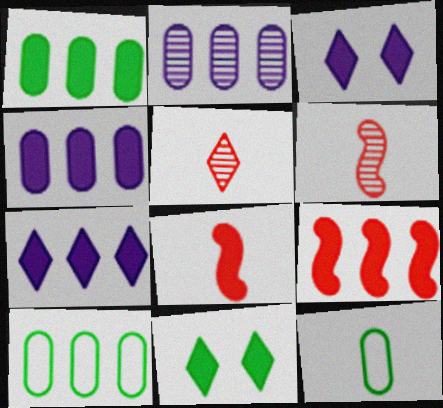[[1, 3, 8], 
[1, 7, 9], 
[3, 6, 10], 
[4, 8, 11]]